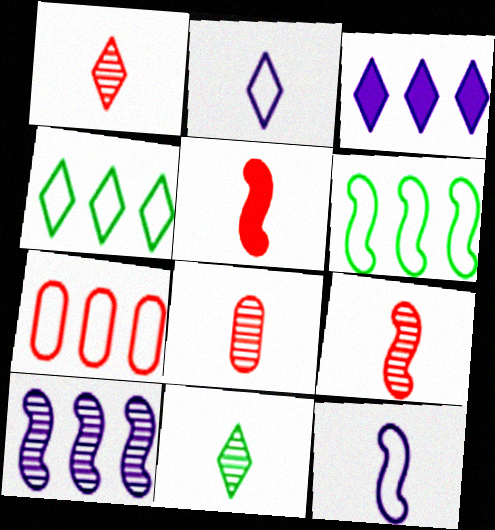[[1, 8, 9]]